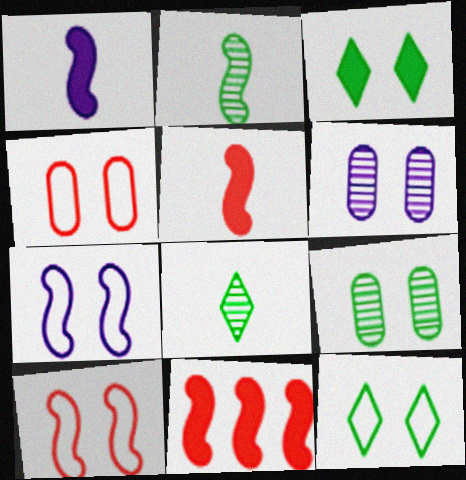[[2, 7, 11], 
[3, 6, 10], 
[4, 7, 12]]